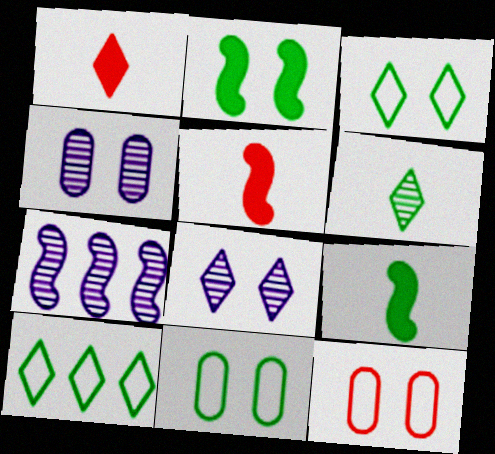[[1, 7, 11], 
[1, 8, 10], 
[2, 8, 12], 
[4, 5, 10]]